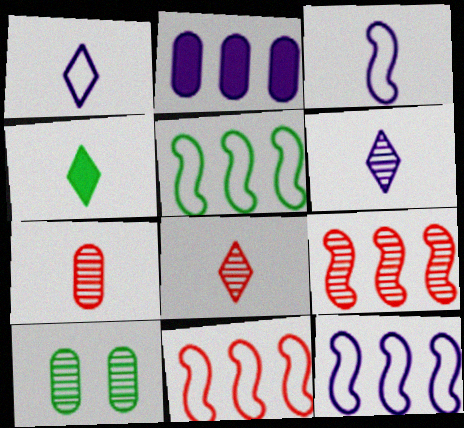[[1, 4, 8], 
[3, 4, 7], 
[4, 5, 10], 
[5, 11, 12], 
[6, 9, 10]]